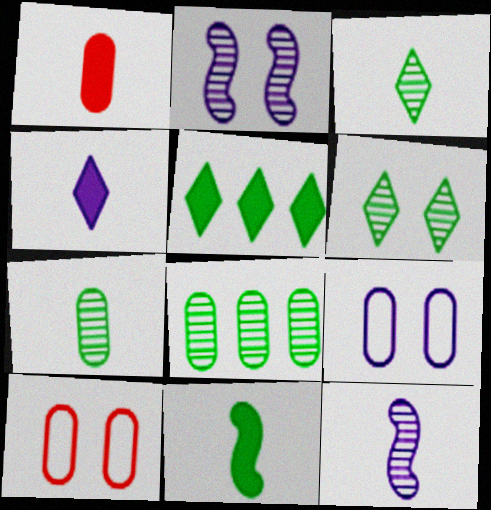[[1, 4, 11], 
[1, 8, 9], 
[5, 10, 12]]